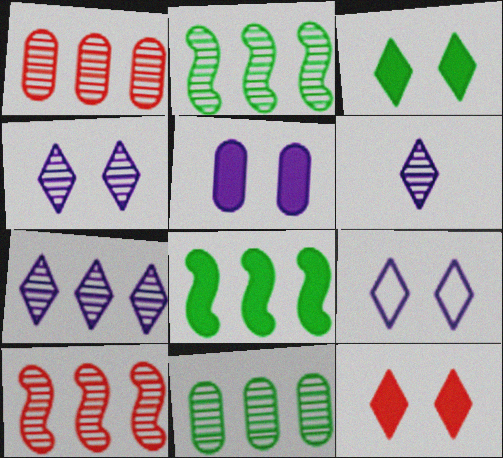[[1, 2, 7], 
[4, 6, 7], 
[7, 10, 11]]